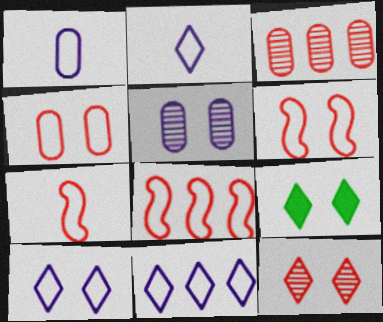[[2, 10, 11], 
[5, 6, 9], 
[6, 7, 8], 
[9, 10, 12]]